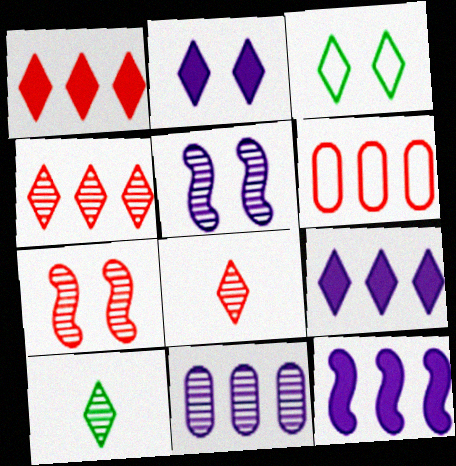[[3, 8, 9], 
[7, 10, 11]]